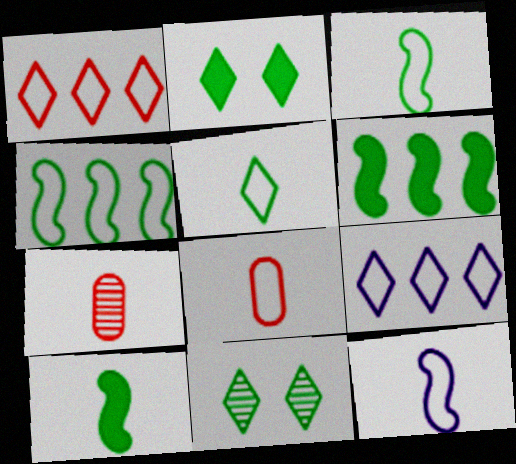[[5, 8, 12]]